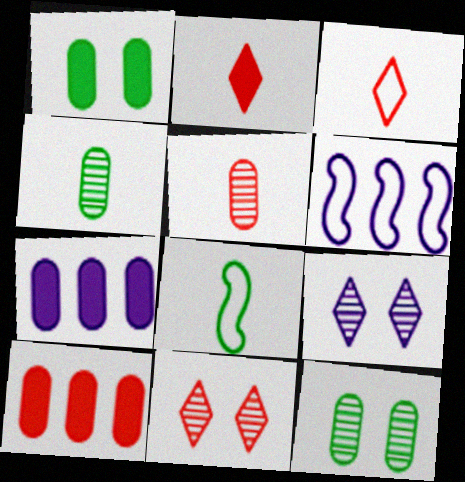[[2, 6, 12], 
[7, 8, 11], 
[8, 9, 10]]